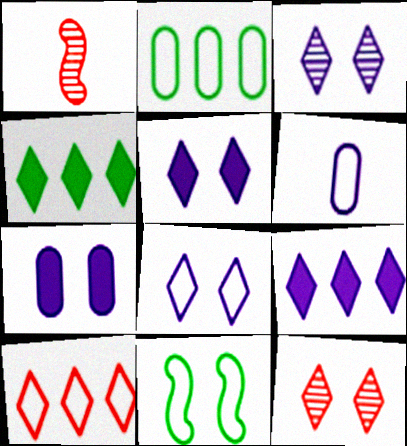[[1, 2, 5], 
[3, 5, 8], 
[6, 10, 11], 
[7, 11, 12]]